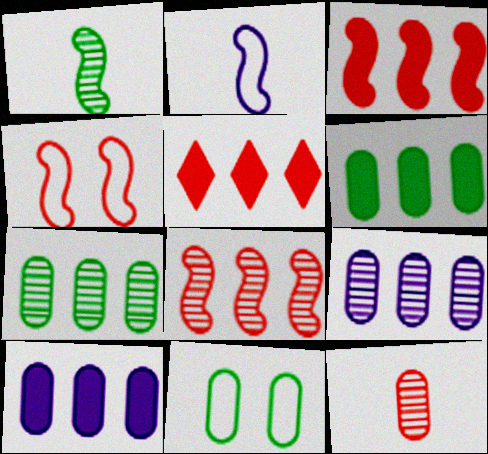[[4, 5, 12], 
[10, 11, 12]]